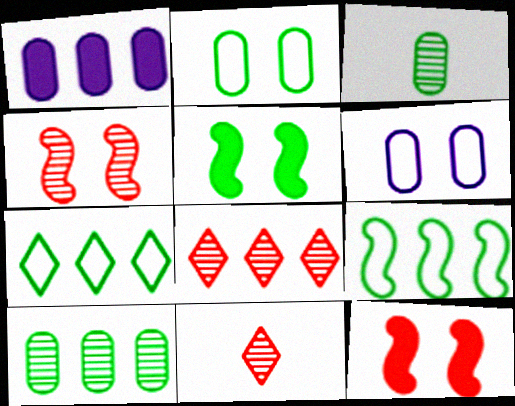[[1, 8, 9], 
[3, 5, 7]]